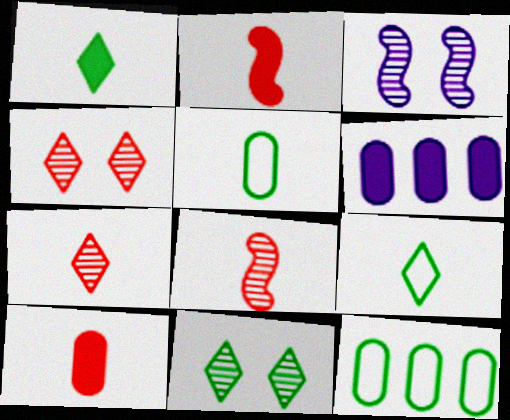[]